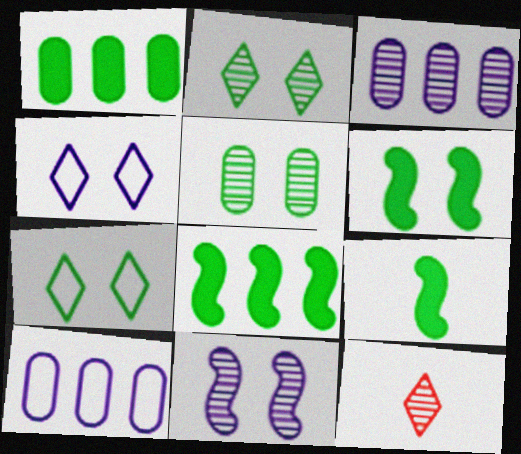[[5, 6, 7], 
[6, 8, 9], 
[6, 10, 12]]